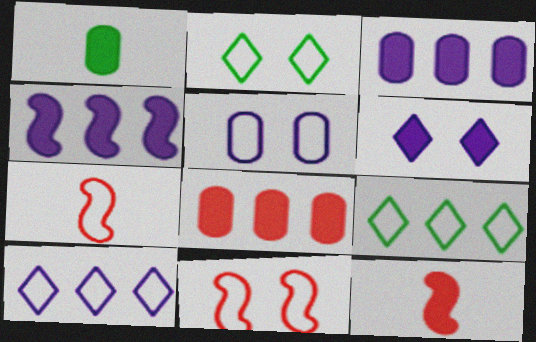[[2, 5, 11], 
[5, 7, 9]]